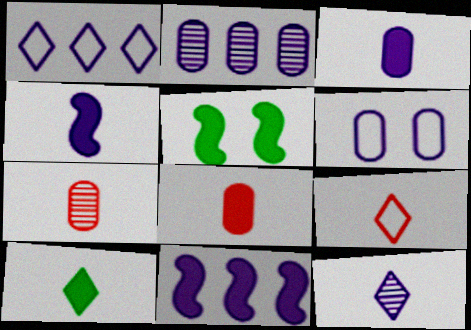[[1, 2, 11], 
[1, 5, 7], 
[2, 3, 6], 
[2, 5, 9], 
[4, 8, 10], 
[6, 11, 12], 
[9, 10, 12]]